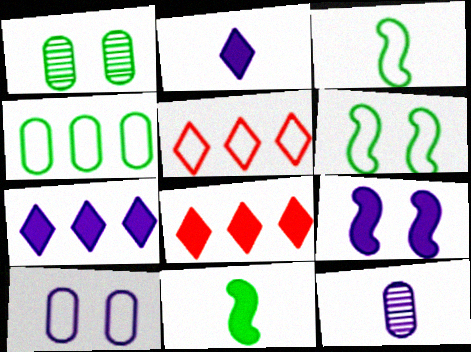[[3, 5, 10], 
[6, 8, 12]]